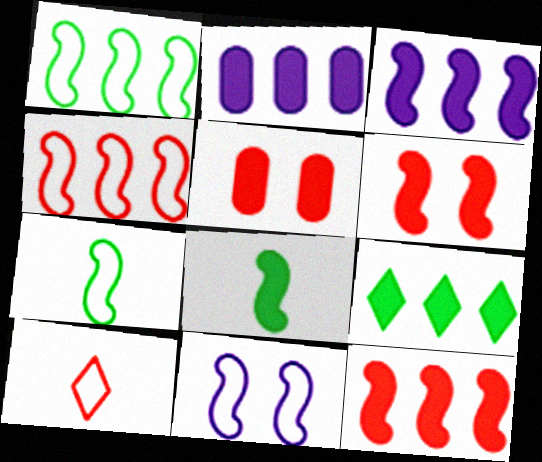[[2, 9, 12], 
[3, 6, 8], 
[4, 7, 11]]